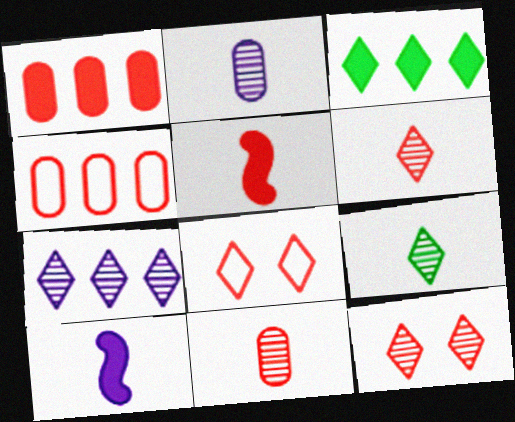[[4, 5, 12], 
[7, 9, 12]]